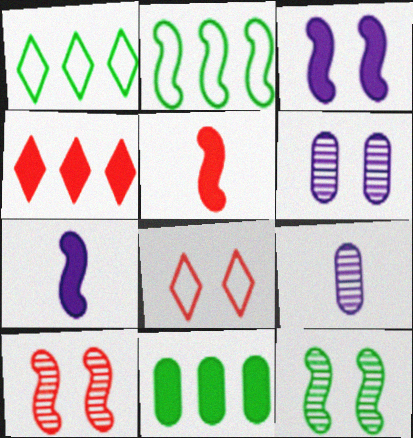[[1, 5, 6], 
[2, 7, 10]]